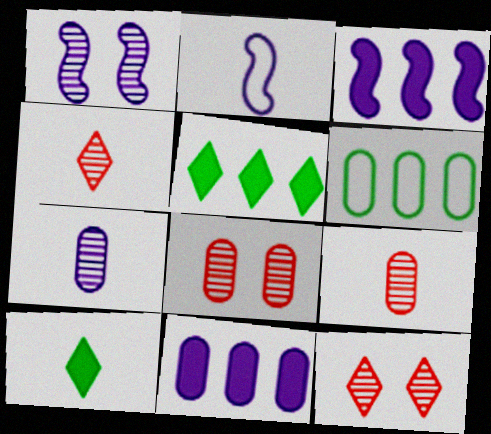[[1, 2, 3], 
[2, 5, 8], 
[2, 9, 10]]